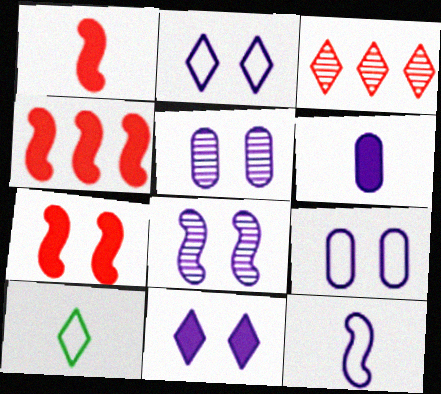[[1, 4, 7], 
[3, 10, 11], 
[4, 5, 10], 
[8, 9, 11]]